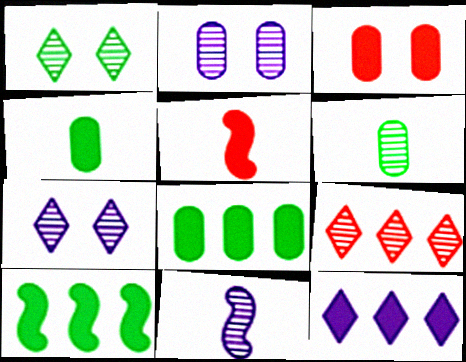[]